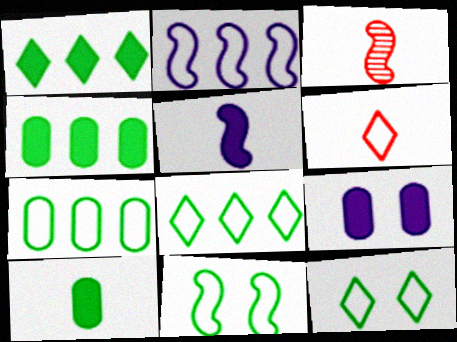[[3, 8, 9]]